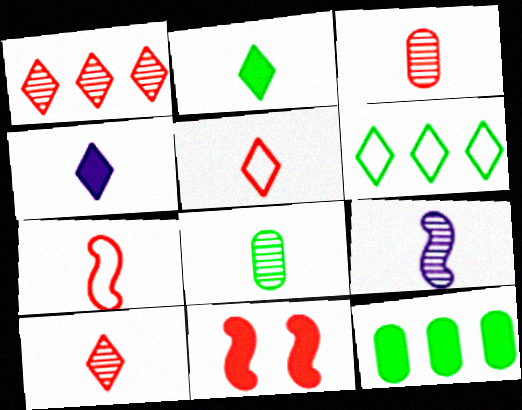[[4, 7, 8], 
[4, 11, 12], 
[8, 9, 10]]